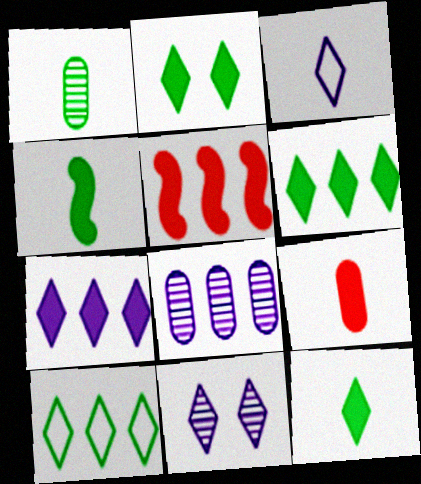[[2, 6, 12], 
[3, 7, 11], 
[5, 8, 10]]